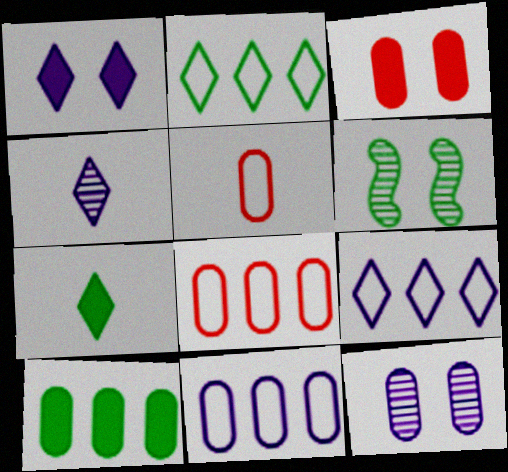[[1, 4, 9], 
[5, 10, 12]]